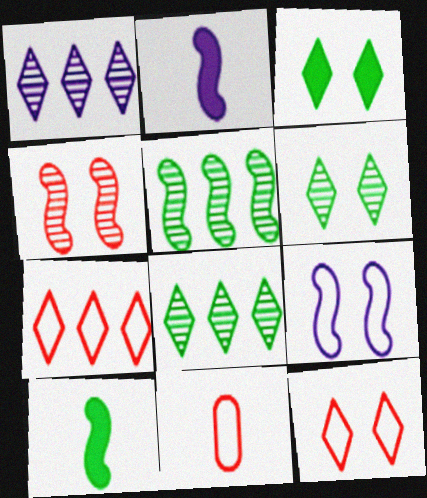[]